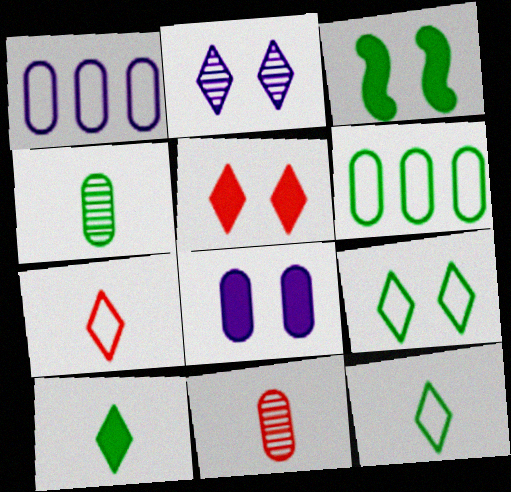[[2, 5, 9], 
[3, 5, 8], 
[6, 8, 11]]